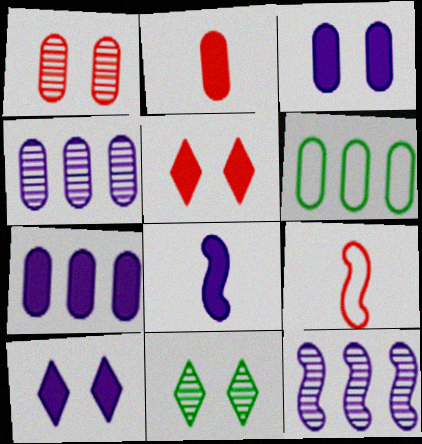[[7, 8, 10], 
[7, 9, 11]]